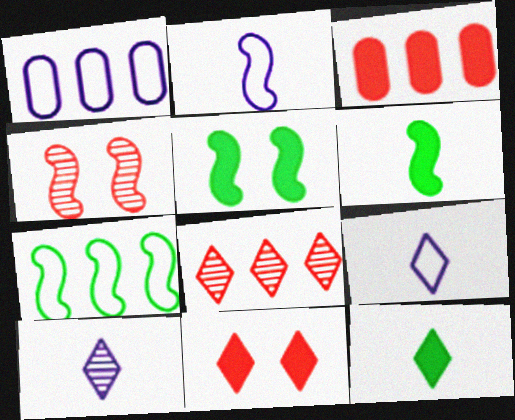[[1, 4, 12]]